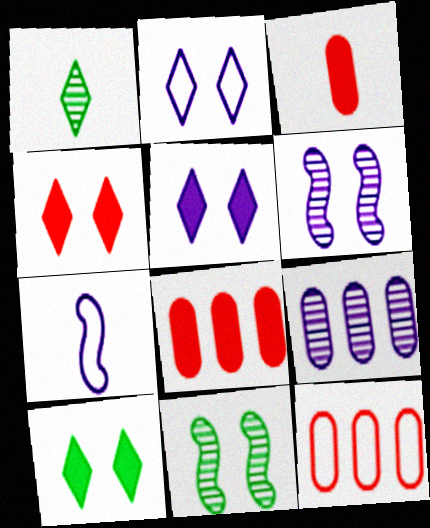[[1, 3, 7], 
[4, 5, 10], 
[5, 7, 9]]